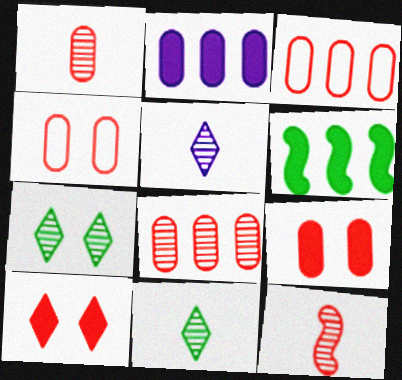[[1, 3, 9], 
[3, 10, 12], 
[4, 5, 6]]